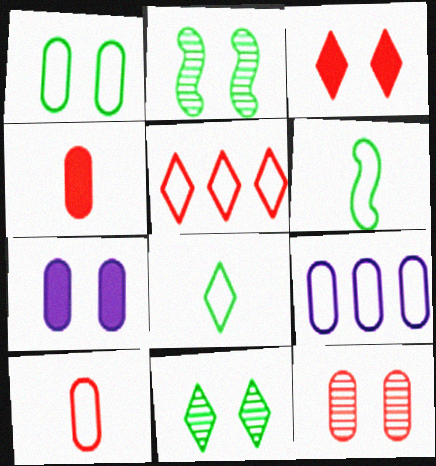[[1, 7, 12], 
[1, 9, 10]]